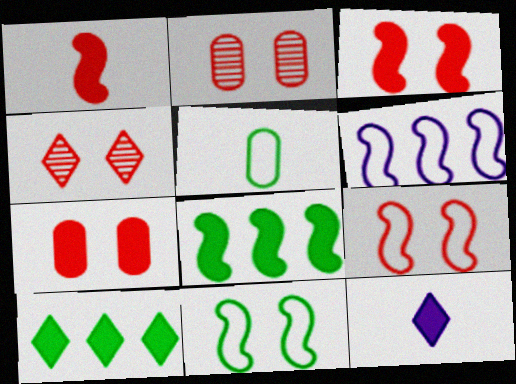[[4, 7, 9], 
[7, 8, 12]]